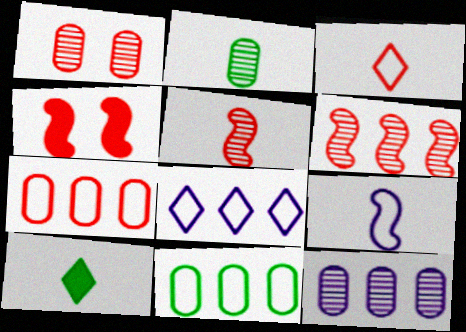[[1, 2, 12], 
[2, 4, 8]]